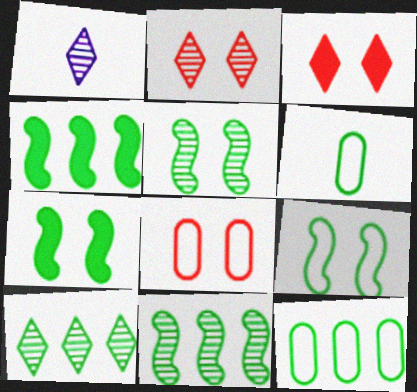[[1, 2, 10], 
[1, 4, 8], 
[4, 10, 12], 
[5, 7, 9], 
[6, 7, 10]]